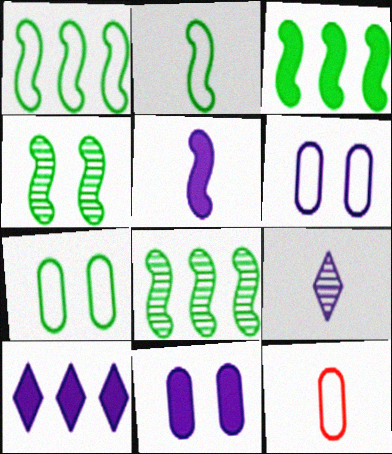[[1, 3, 8], 
[2, 3, 4], 
[4, 10, 12], 
[5, 10, 11]]